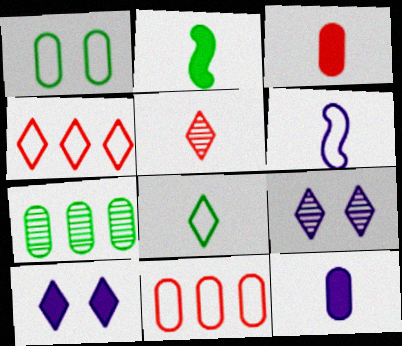[[1, 4, 6], 
[2, 9, 11]]